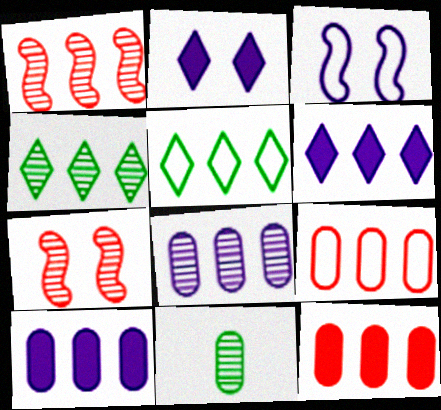[[1, 4, 8], 
[1, 5, 10]]